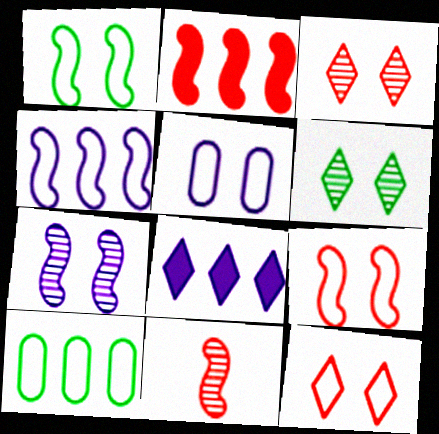[[1, 5, 12], 
[2, 9, 11]]